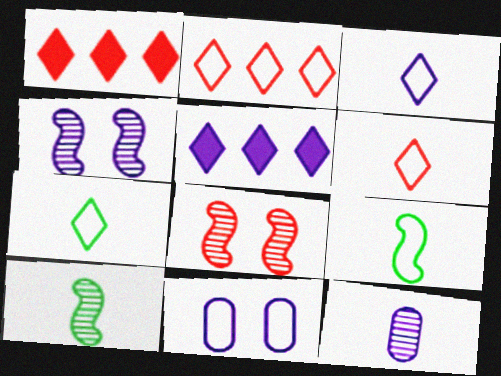[[1, 10, 11], 
[2, 9, 11], 
[3, 6, 7]]